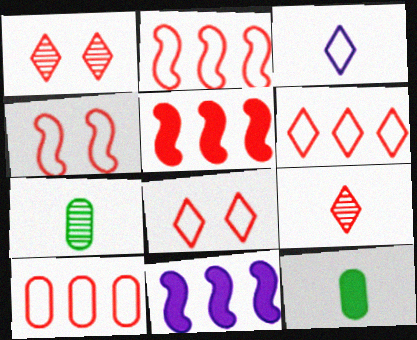[[2, 6, 10], 
[7, 8, 11]]